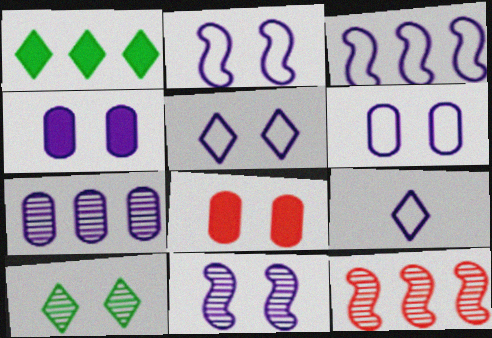[[2, 5, 6], 
[2, 8, 10], 
[3, 6, 9], 
[4, 5, 11]]